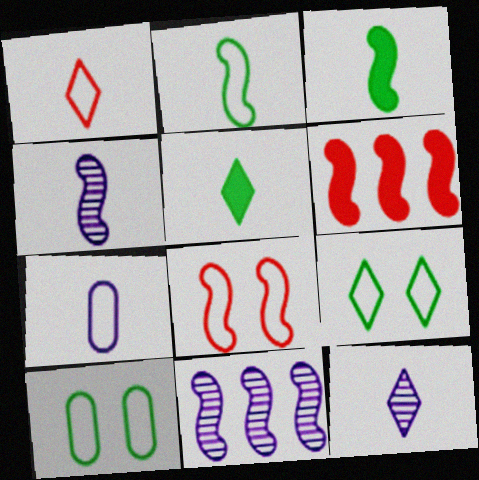[[1, 2, 7], 
[1, 5, 12], 
[3, 8, 11], 
[6, 10, 12]]